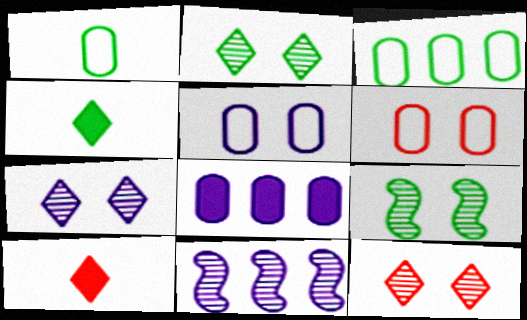[[2, 7, 12], 
[3, 4, 9], 
[4, 6, 11]]